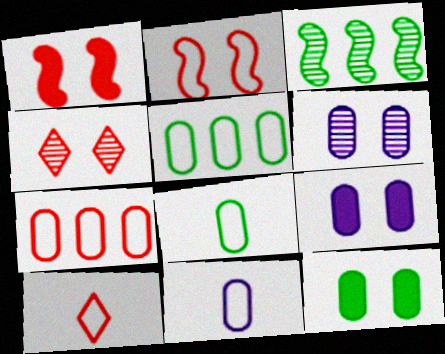[[2, 7, 10], 
[3, 9, 10]]